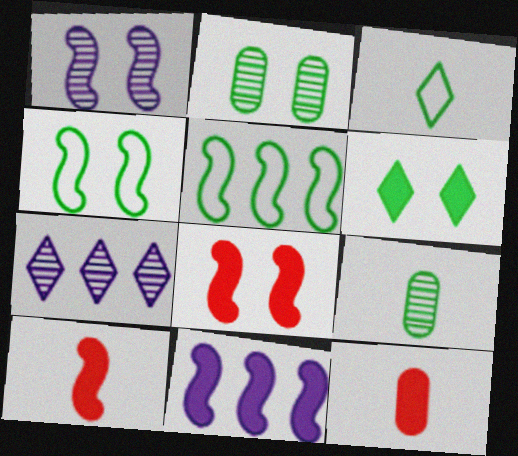[[1, 4, 8], 
[1, 5, 10], 
[2, 4, 6], 
[4, 7, 12], 
[5, 6, 9], 
[6, 11, 12]]